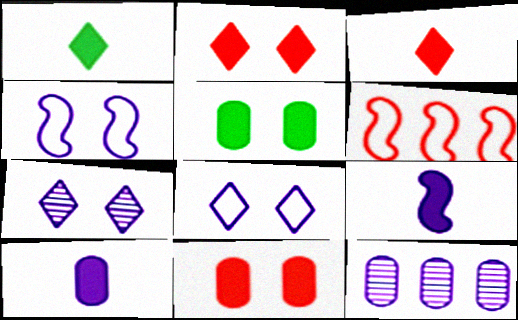[[8, 9, 12]]